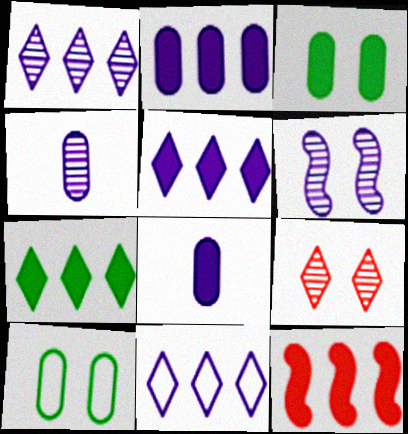[[1, 4, 6], 
[1, 5, 11], 
[2, 7, 12], 
[6, 8, 11]]